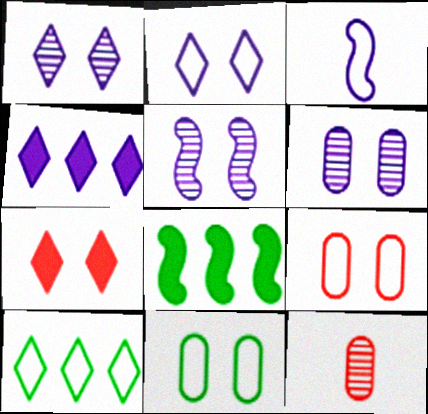[[1, 5, 6], 
[2, 8, 12], 
[3, 4, 6], 
[3, 9, 10], 
[5, 7, 11]]